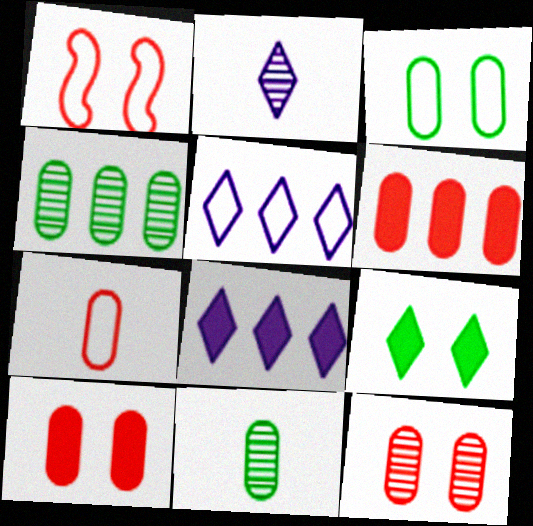[[1, 8, 11], 
[6, 7, 12]]